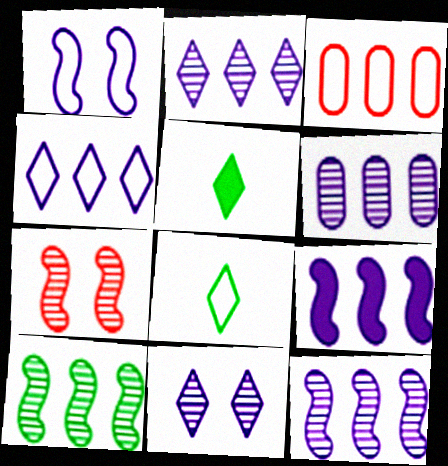[[1, 3, 8], 
[2, 6, 12], 
[4, 6, 9]]